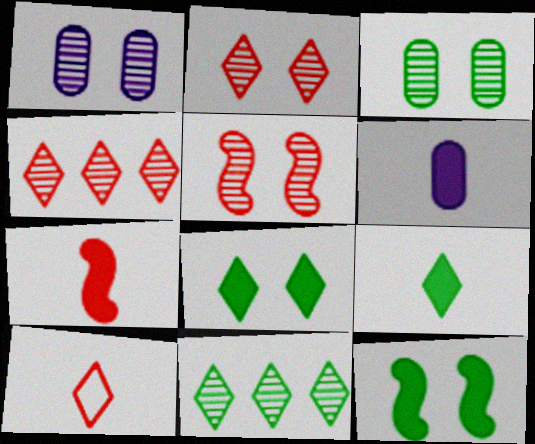[[6, 7, 9]]